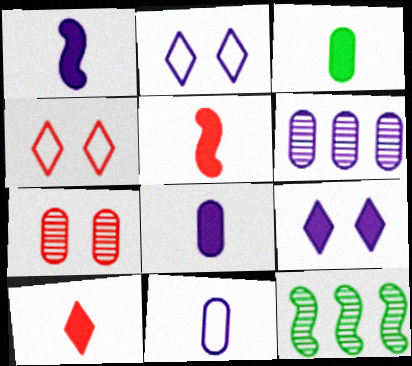[[1, 2, 6], 
[1, 3, 10], 
[4, 8, 12]]